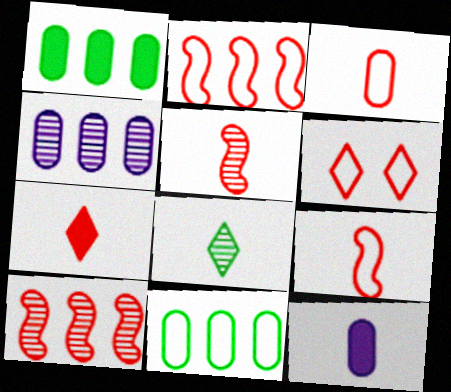[[2, 3, 6], 
[3, 5, 7], 
[8, 9, 12]]